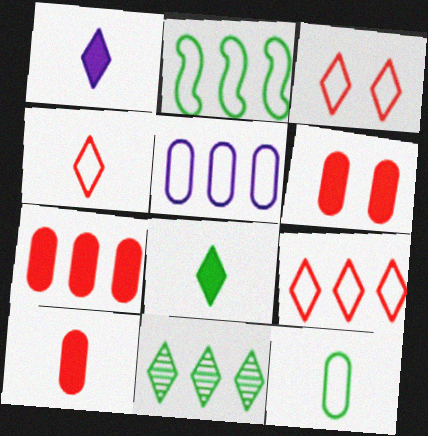[[1, 3, 11], 
[2, 5, 9], 
[3, 4, 9], 
[6, 7, 10]]